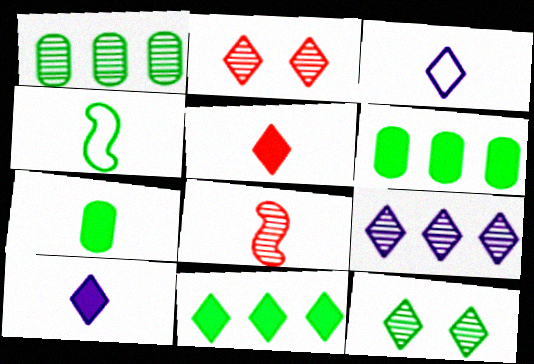[[2, 3, 11], 
[3, 7, 8], 
[4, 6, 12]]